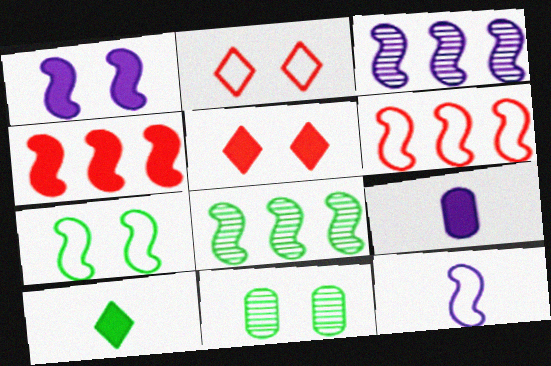[[1, 2, 11], 
[1, 3, 12], 
[2, 8, 9], 
[6, 7, 12]]